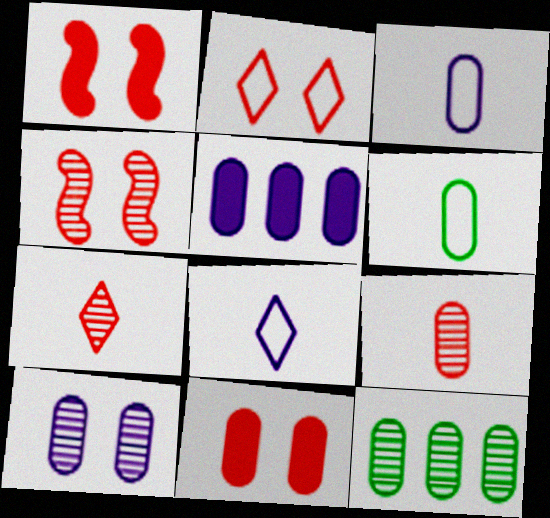[[1, 8, 12], 
[2, 4, 11], 
[3, 5, 10], 
[3, 11, 12], 
[9, 10, 12]]